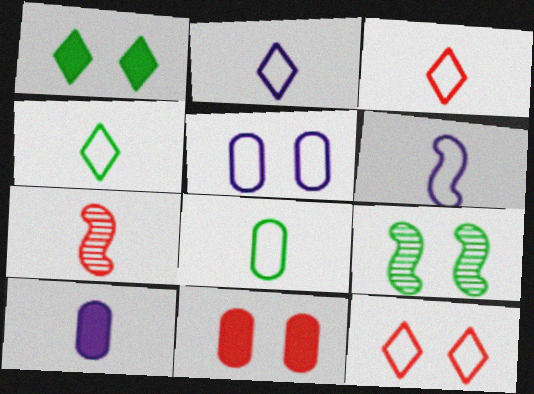[[2, 3, 4], 
[3, 6, 8], 
[4, 7, 10]]